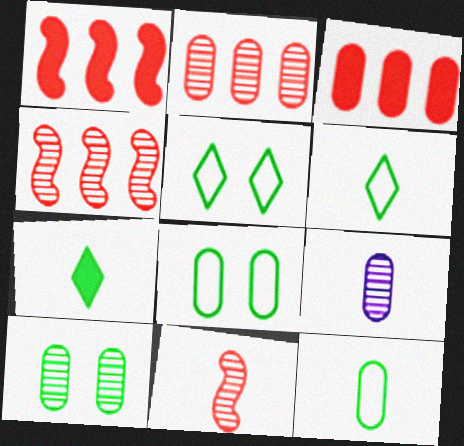[[1, 5, 9], 
[2, 9, 10], 
[3, 8, 9]]